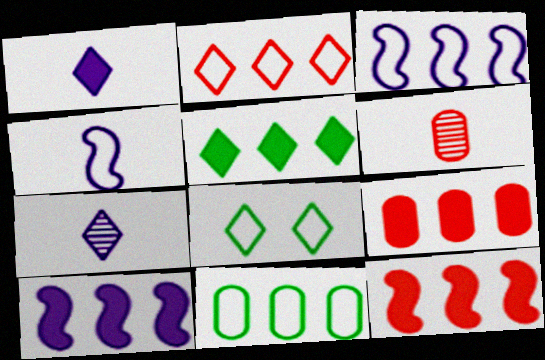[[2, 3, 11], 
[5, 9, 10], 
[6, 8, 10]]